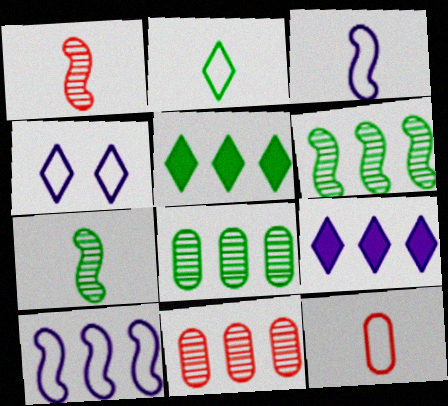[[2, 3, 12], 
[5, 10, 11]]